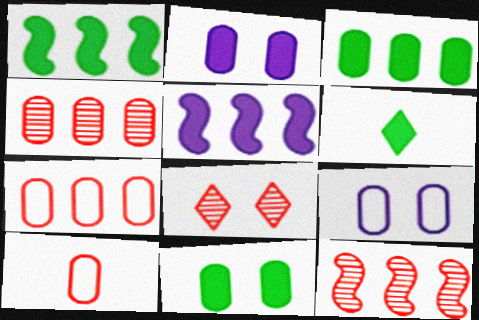[[1, 6, 11], 
[6, 9, 12]]